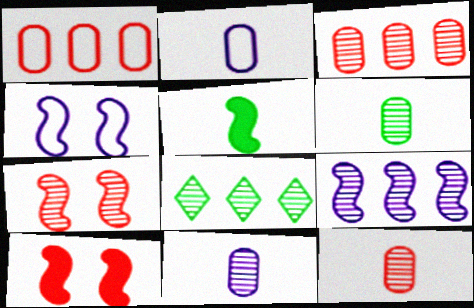[[2, 8, 10], 
[3, 8, 9], 
[6, 11, 12], 
[7, 8, 11]]